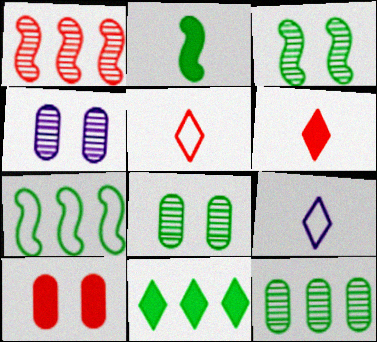[[1, 5, 10], 
[2, 3, 7], 
[4, 6, 7], 
[7, 11, 12]]